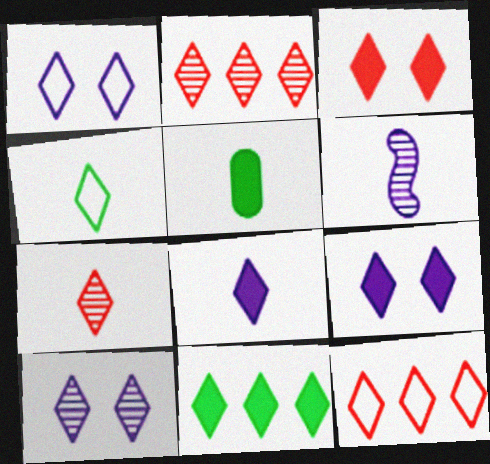[[1, 4, 12], 
[1, 7, 11], 
[1, 9, 10], 
[2, 4, 9], 
[3, 7, 12], 
[3, 8, 11], 
[4, 7, 8]]